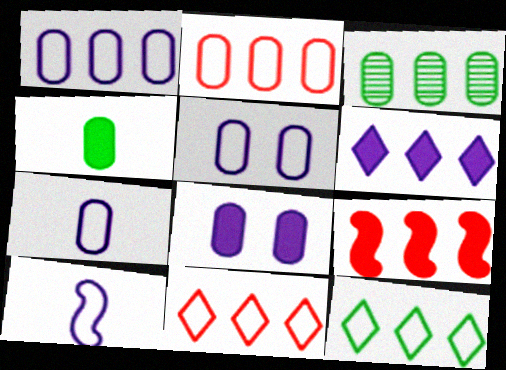[[1, 5, 7]]